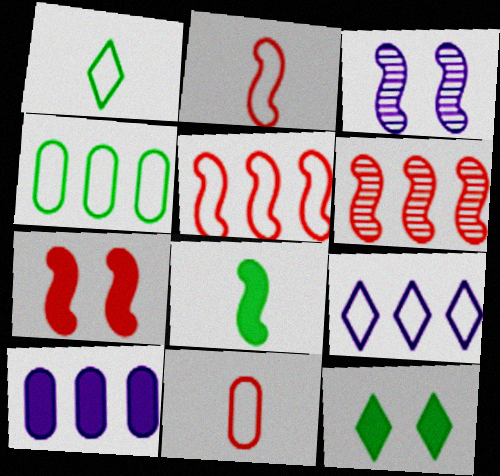[[2, 6, 7], 
[3, 5, 8], 
[4, 5, 9]]